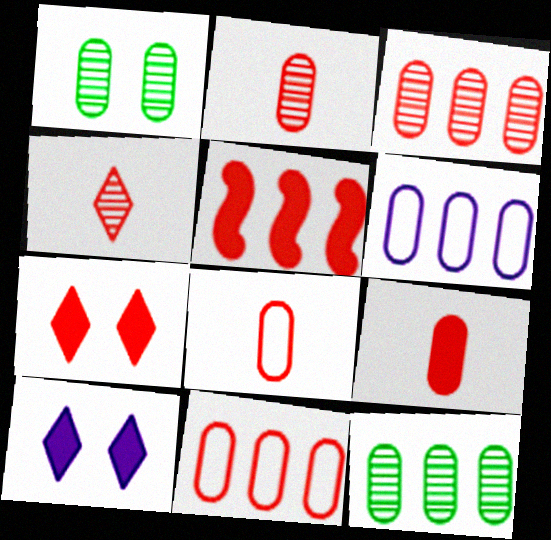[[1, 6, 9], 
[2, 8, 9], 
[5, 7, 9]]